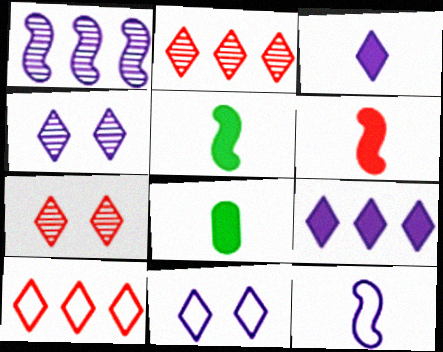[[3, 6, 8]]